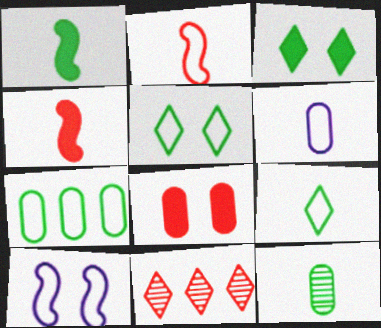[[1, 9, 12], 
[2, 6, 9], 
[2, 8, 11]]